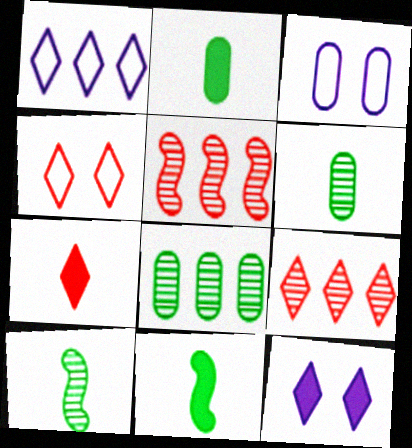[[3, 9, 11], 
[4, 7, 9]]